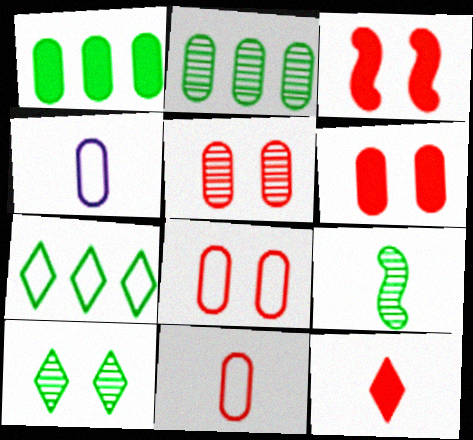[[1, 4, 5], 
[2, 4, 6], 
[2, 9, 10], 
[4, 9, 12], 
[5, 6, 8]]